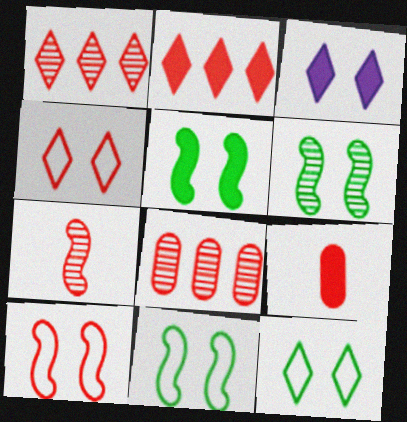[[1, 9, 10], 
[5, 6, 11]]